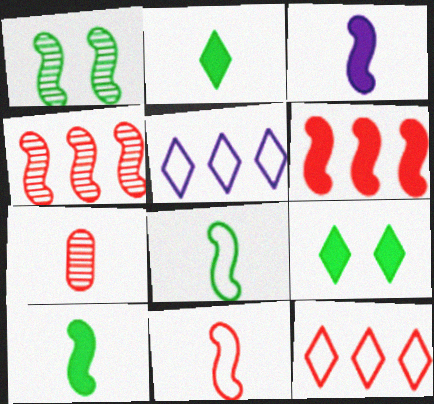[]